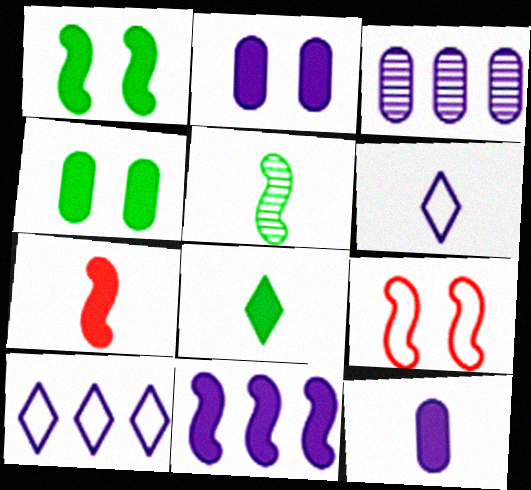[[1, 7, 11], 
[3, 8, 9], 
[3, 10, 11], 
[5, 9, 11], 
[7, 8, 12]]